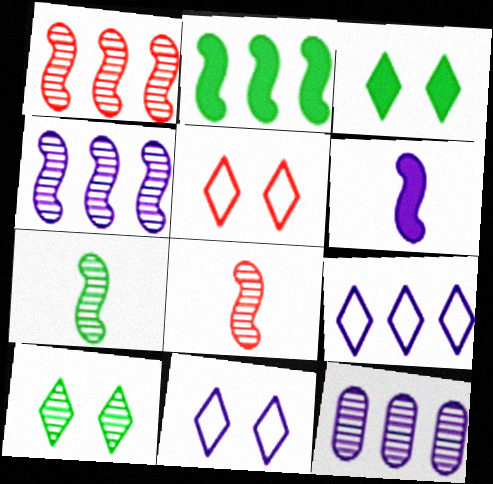[[6, 11, 12], 
[8, 10, 12]]